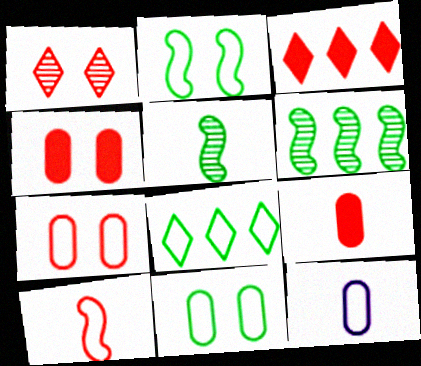[]